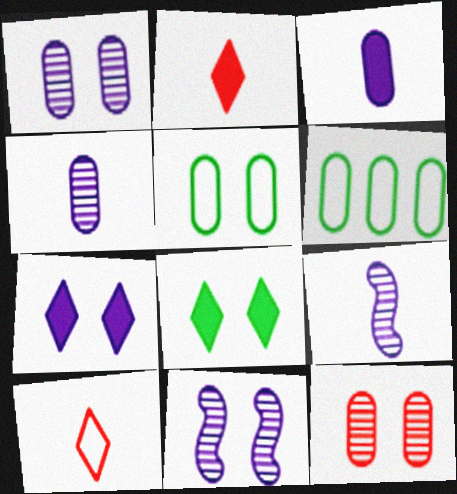[[2, 6, 11], 
[3, 6, 12]]